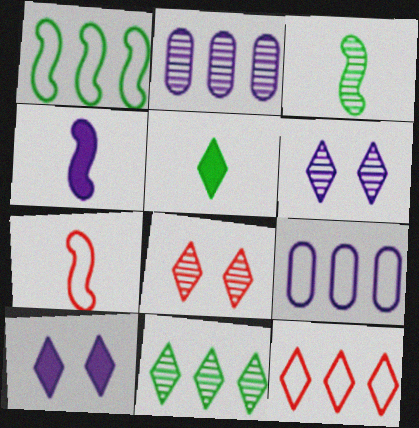[[1, 9, 12], 
[2, 3, 8], 
[3, 4, 7], 
[4, 6, 9], 
[5, 6, 12]]